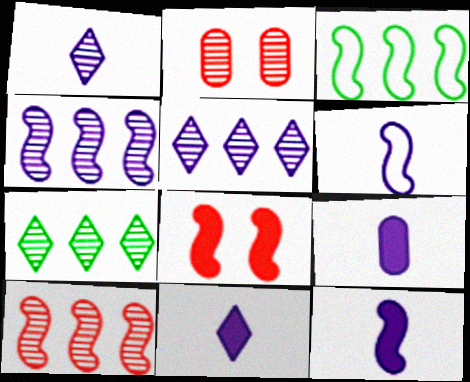[[1, 6, 9], 
[2, 3, 11], 
[9, 11, 12]]